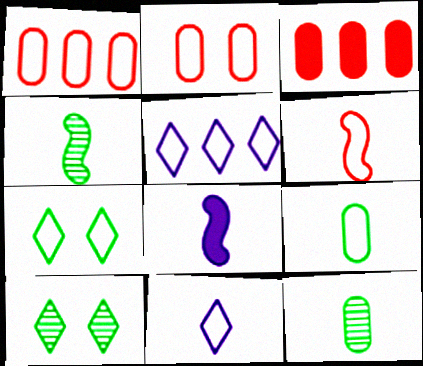[[1, 8, 10], 
[4, 6, 8], 
[6, 9, 11]]